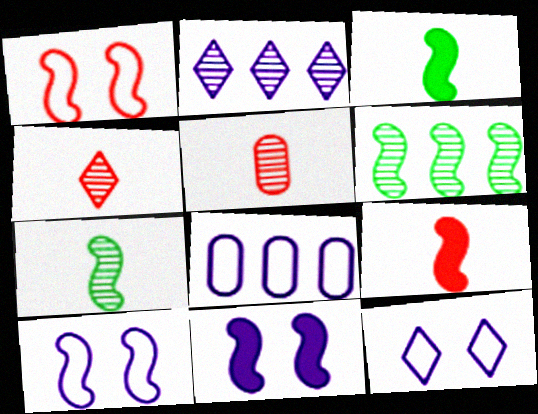[[6, 9, 10]]